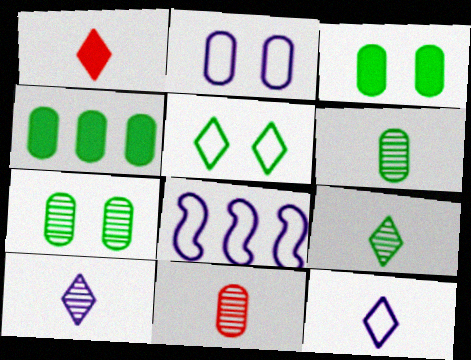[[1, 7, 8], 
[1, 9, 12], 
[2, 4, 11], 
[2, 8, 12]]